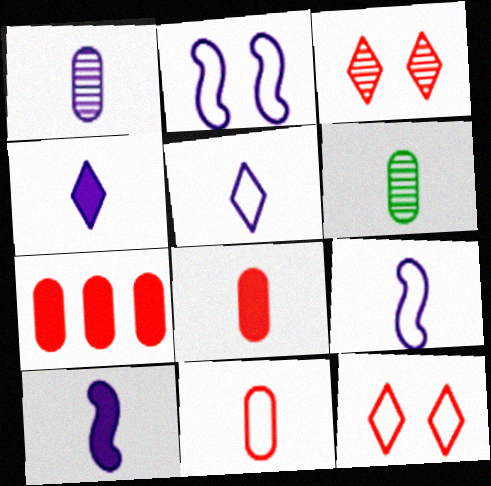[[1, 4, 9], 
[1, 5, 10]]